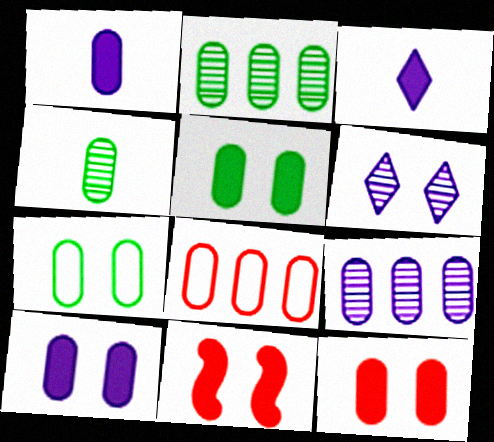[[4, 8, 10], 
[5, 10, 12], 
[6, 7, 11]]